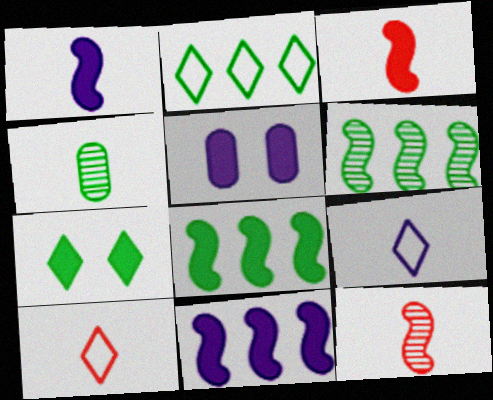[[1, 4, 10], 
[2, 5, 12], 
[3, 4, 9], 
[5, 6, 10]]